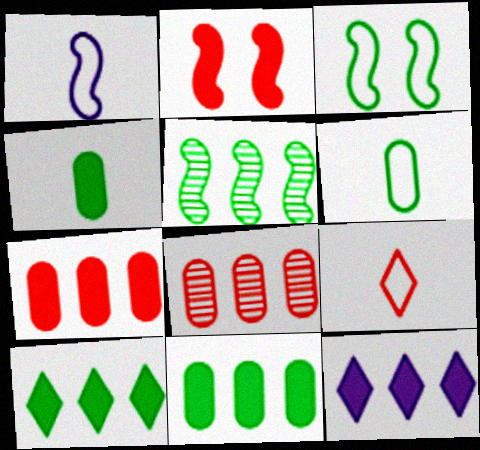[[1, 2, 5], 
[1, 6, 9], 
[2, 4, 12], 
[2, 8, 9]]